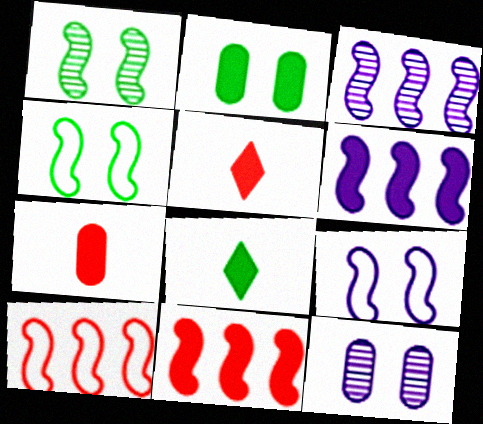[[2, 5, 6], 
[8, 10, 12]]